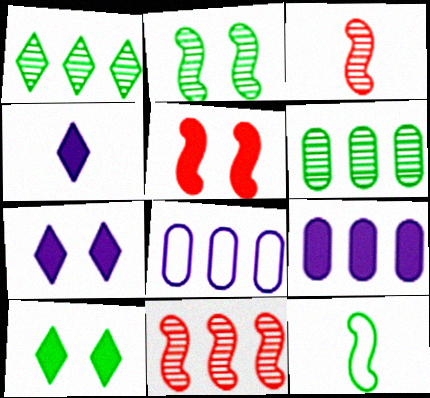[[3, 8, 10], 
[6, 10, 12]]